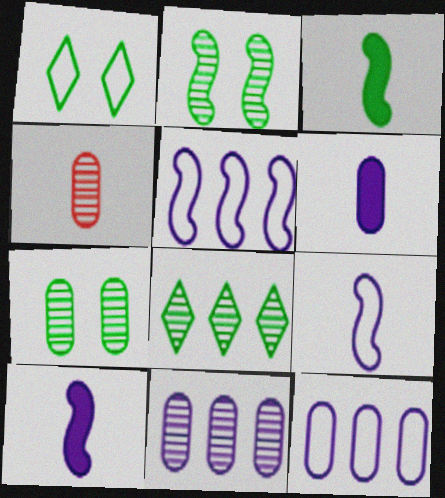[[4, 7, 11]]